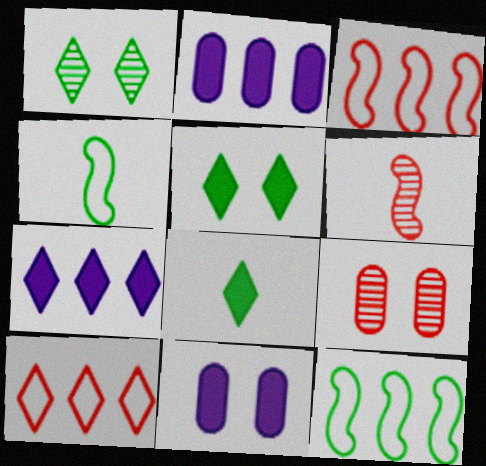[[4, 7, 9]]